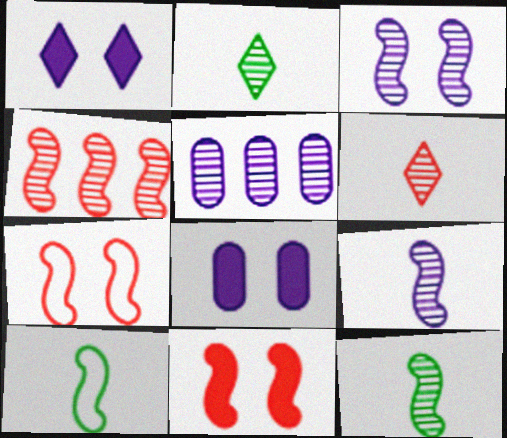[[3, 4, 12]]